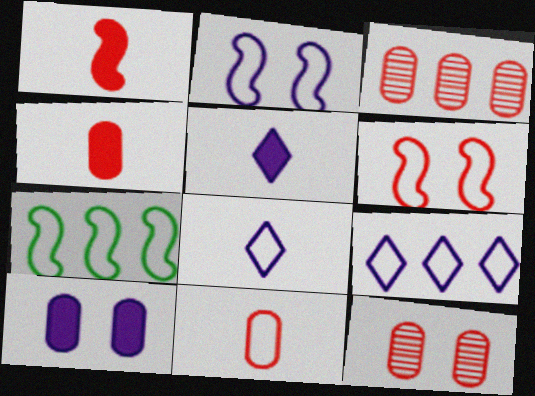[[5, 7, 12]]